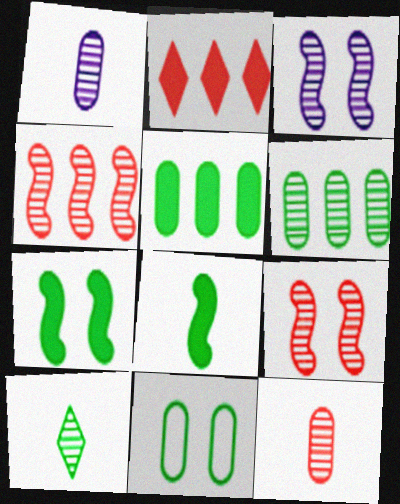[]